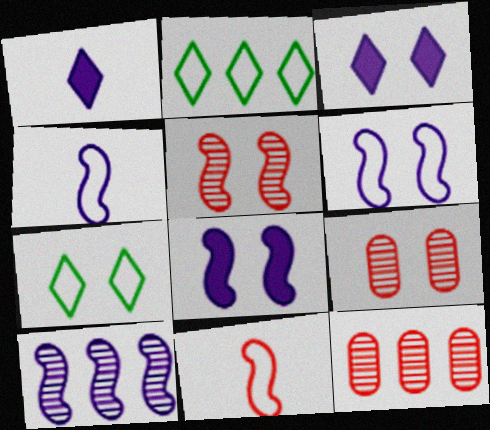[[4, 8, 10], 
[7, 8, 9]]